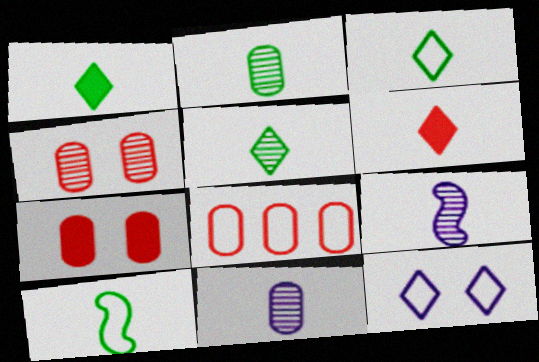[[1, 2, 10], 
[1, 3, 5], 
[6, 10, 11], 
[8, 10, 12]]